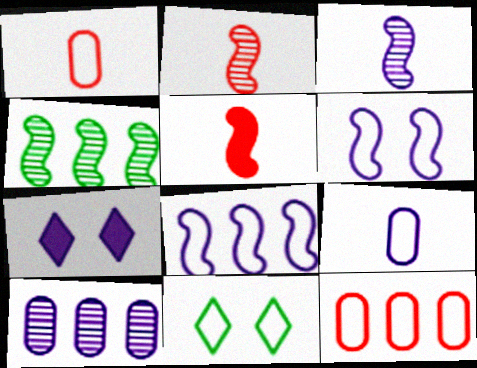[[1, 4, 7], 
[1, 8, 11], 
[4, 5, 6], 
[5, 10, 11]]